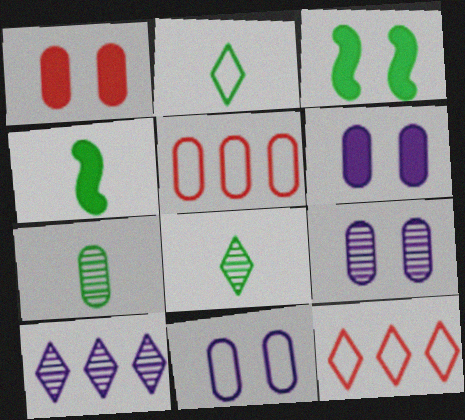[[2, 4, 7], 
[4, 9, 12], 
[5, 6, 7], 
[6, 9, 11]]